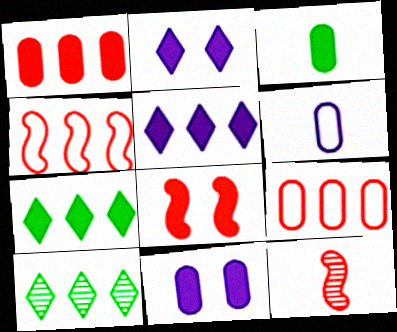[[1, 3, 11], 
[3, 5, 8], 
[4, 8, 12], 
[6, 8, 10]]